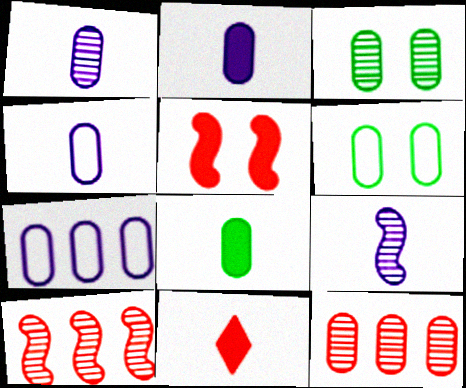[[1, 2, 4], 
[1, 3, 12], 
[2, 6, 12]]